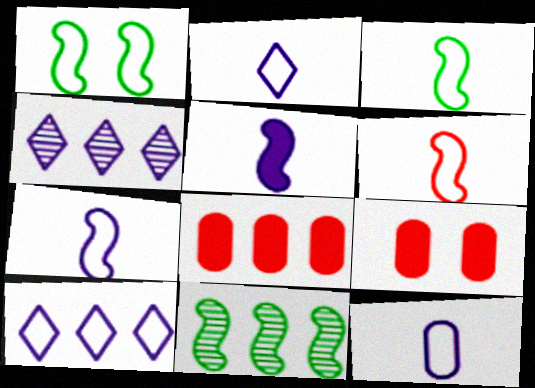[[2, 7, 12], 
[2, 9, 11], 
[3, 4, 9], 
[3, 6, 7], 
[8, 10, 11]]